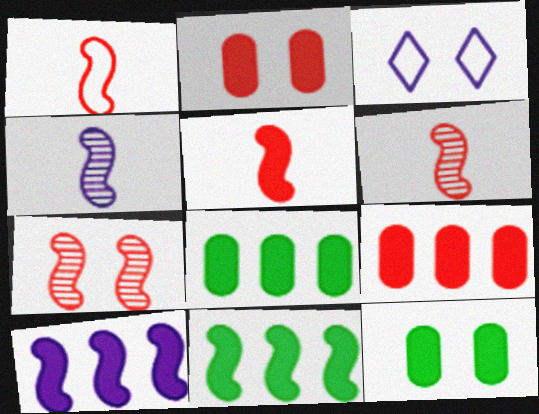[[1, 5, 6], 
[3, 6, 8], 
[3, 7, 12]]